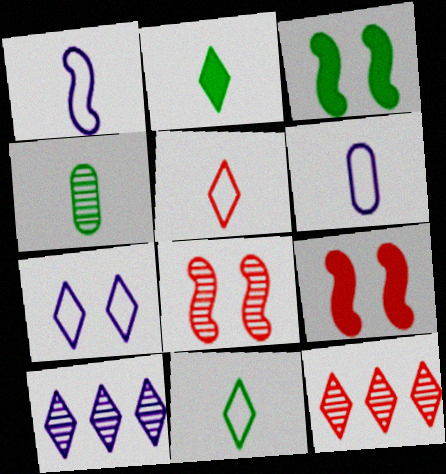[[2, 7, 12], 
[3, 6, 12], 
[4, 8, 10]]